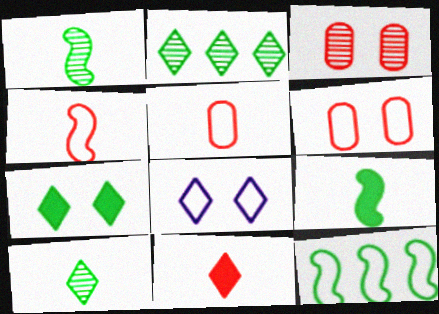[[2, 8, 11], 
[5, 8, 12]]